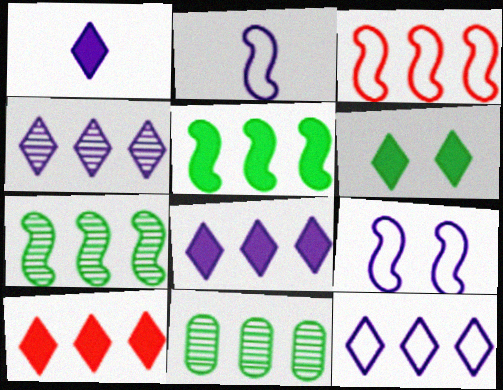[[1, 6, 10], 
[3, 8, 11], 
[4, 8, 12]]